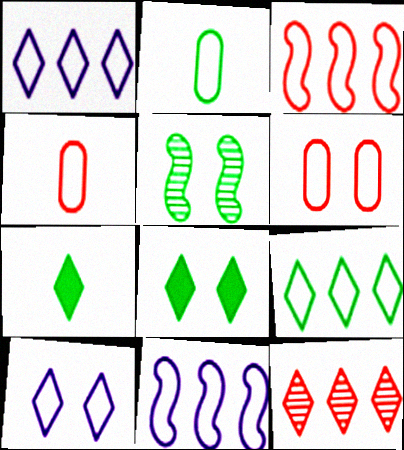[[2, 3, 10], 
[7, 10, 12]]